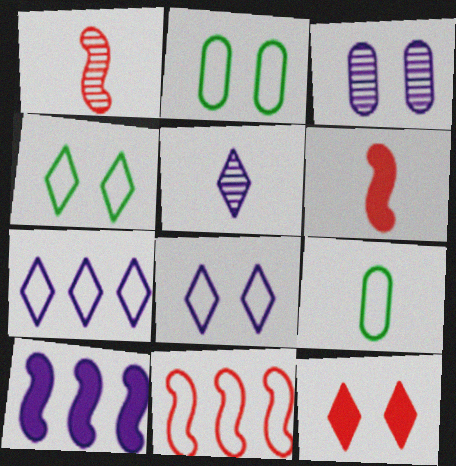[[5, 6, 9], 
[8, 9, 11]]